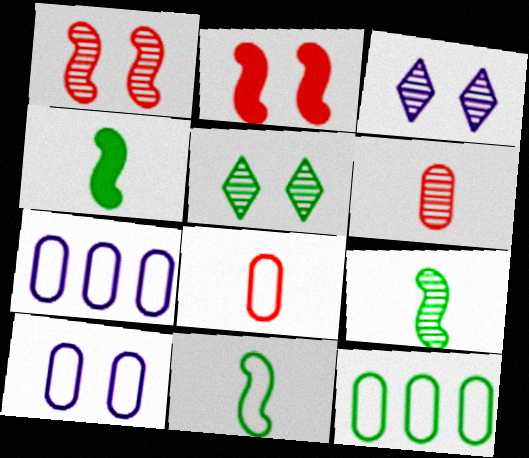[[2, 5, 10], 
[4, 5, 12], 
[4, 9, 11], 
[8, 10, 12]]